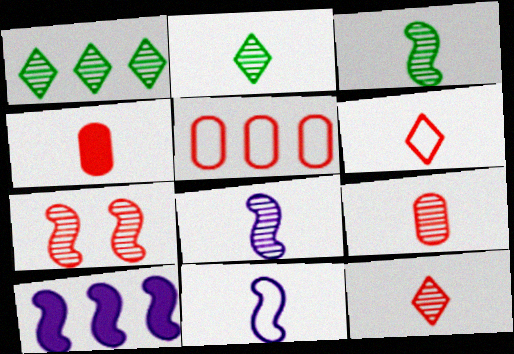[[1, 5, 10], 
[2, 4, 11], 
[2, 8, 9]]